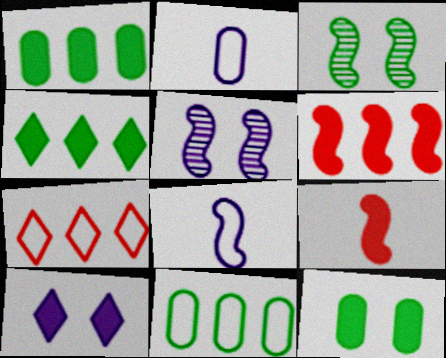[[1, 9, 10], 
[3, 6, 8]]